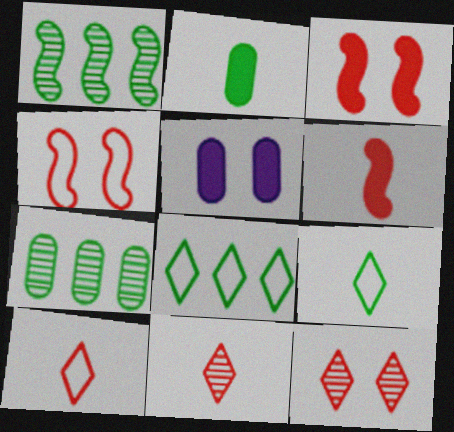[[1, 5, 10]]